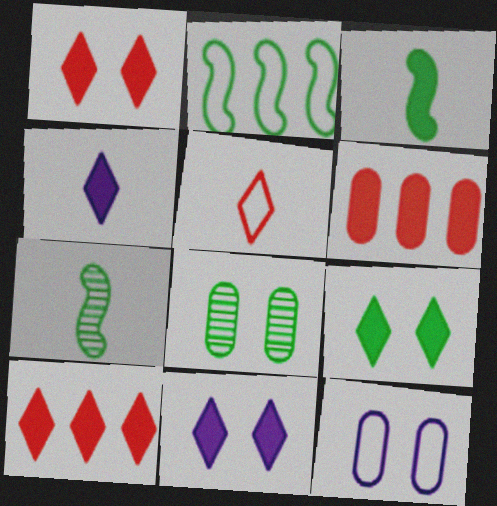[[1, 9, 11], 
[2, 5, 12], 
[3, 6, 11], 
[4, 9, 10], 
[7, 10, 12]]